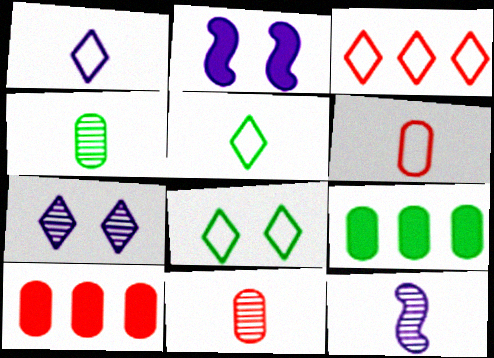[[1, 3, 8], 
[2, 3, 4], 
[8, 10, 12]]